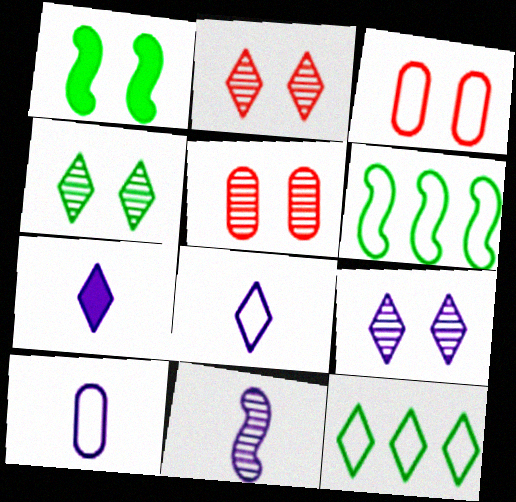[[1, 3, 9], 
[2, 4, 9], 
[2, 7, 12], 
[3, 6, 8], 
[5, 6, 7], 
[7, 10, 11]]